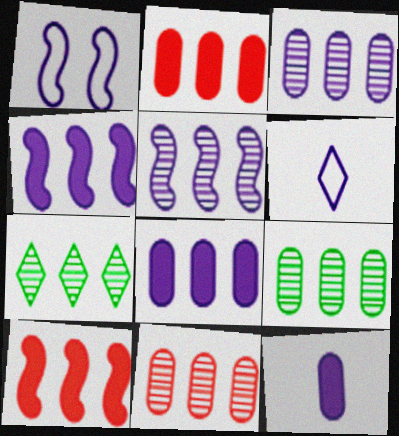[[3, 9, 11], 
[5, 7, 11]]